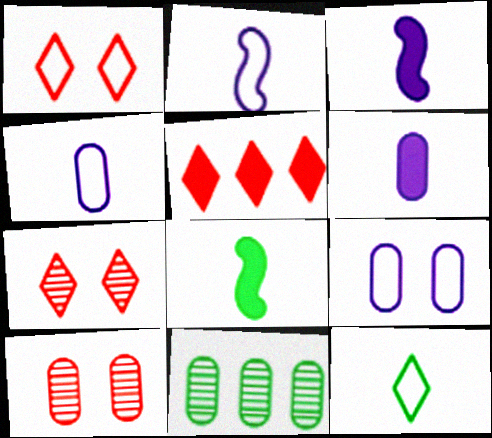[[1, 3, 11]]